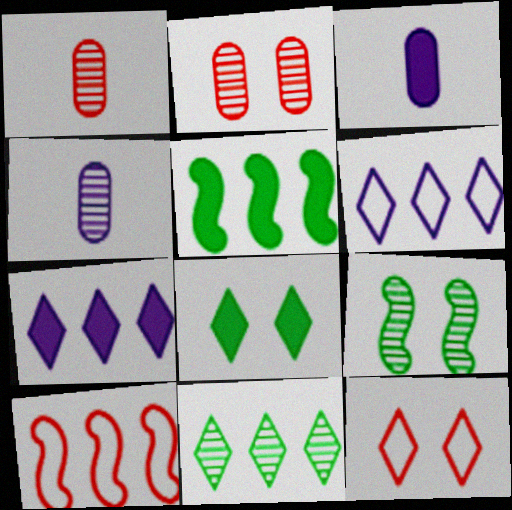[[4, 5, 12], 
[4, 8, 10]]